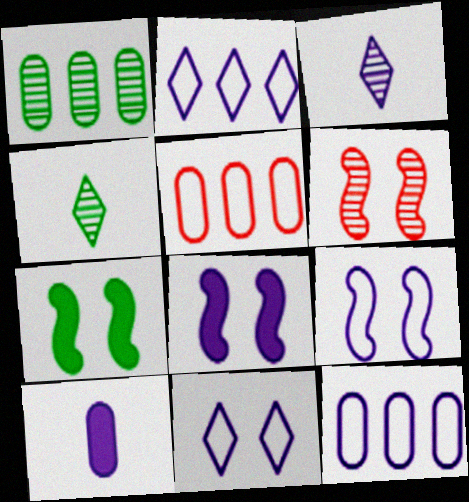[[1, 3, 6], 
[3, 5, 7], 
[3, 8, 12], 
[4, 5, 8], 
[6, 7, 9]]